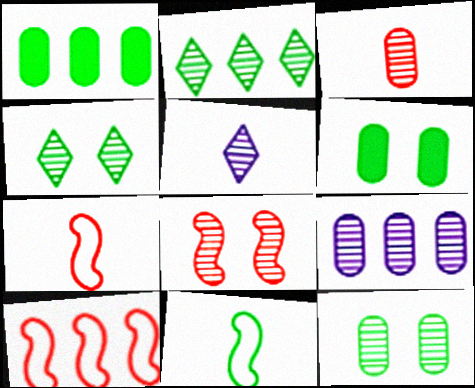[[1, 4, 11], 
[2, 6, 11], 
[3, 9, 12], 
[5, 6, 10]]